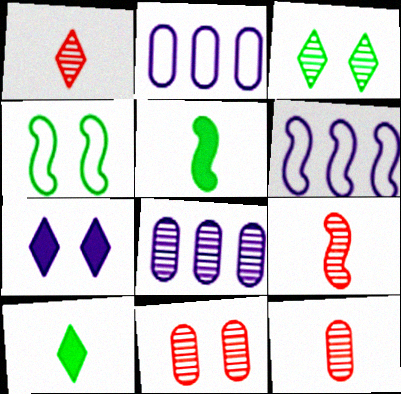[[1, 9, 12], 
[3, 8, 9], 
[4, 7, 11], 
[6, 10, 11]]